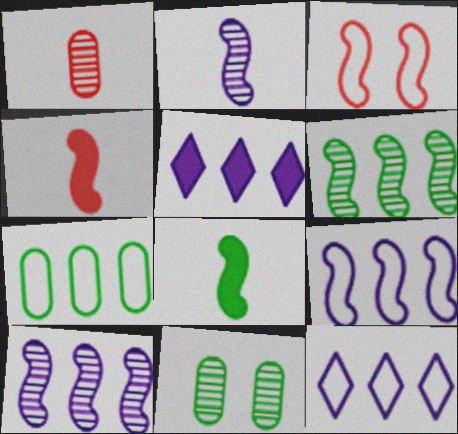[[3, 8, 10], 
[4, 11, 12]]